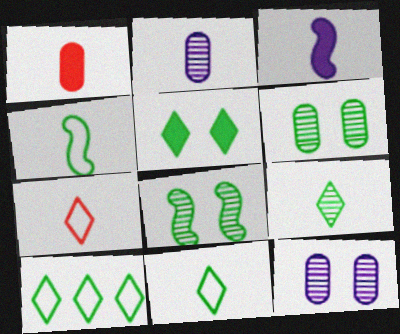[[5, 9, 10]]